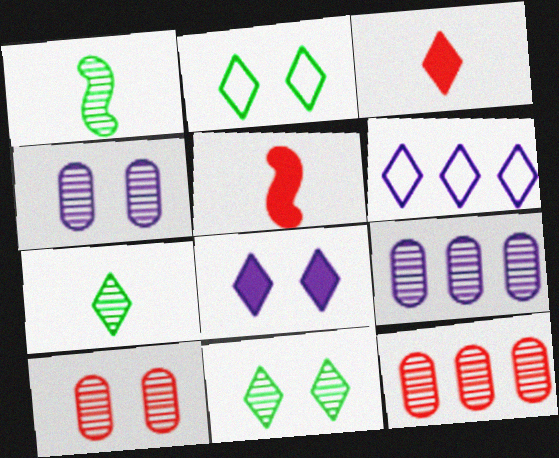[[2, 5, 9], 
[3, 6, 11]]